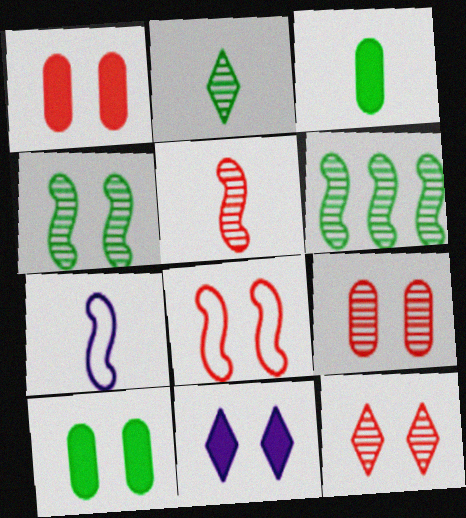[[1, 8, 12]]